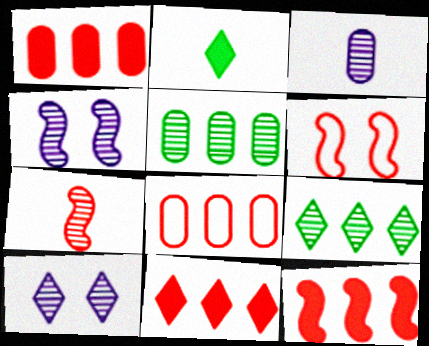[[1, 11, 12], 
[2, 4, 8], 
[5, 7, 10], 
[6, 7, 12]]